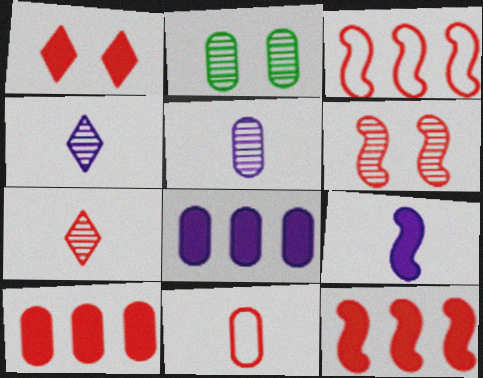[[2, 8, 11]]